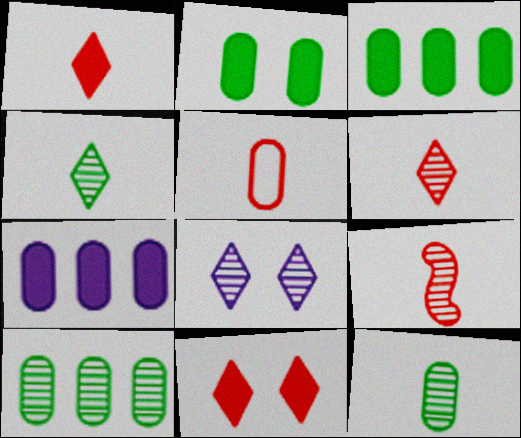[[1, 5, 9], 
[8, 9, 10]]